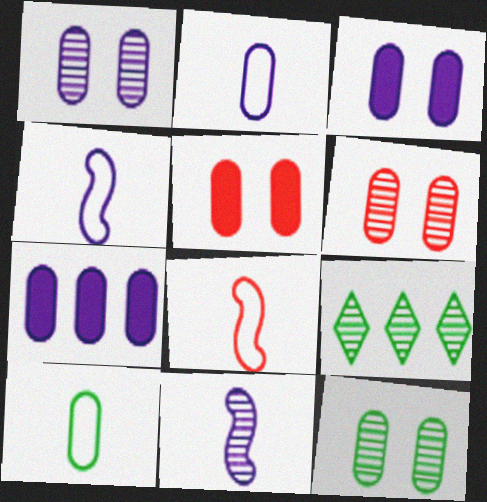[[1, 2, 7], 
[1, 6, 12], 
[3, 8, 9], 
[4, 5, 9], 
[6, 7, 10], 
[6, 9, 11]]